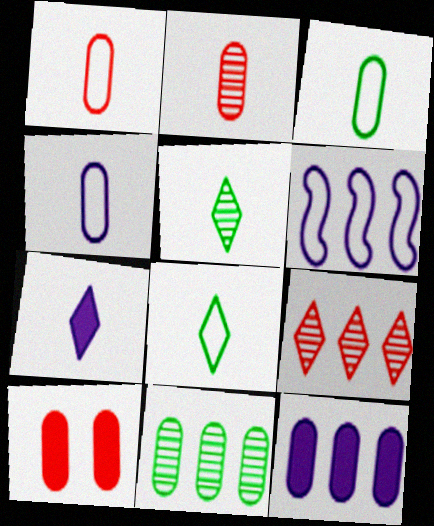[[1, 3, 4], 
[4, 10, 11], 
[5, 6, 10]]